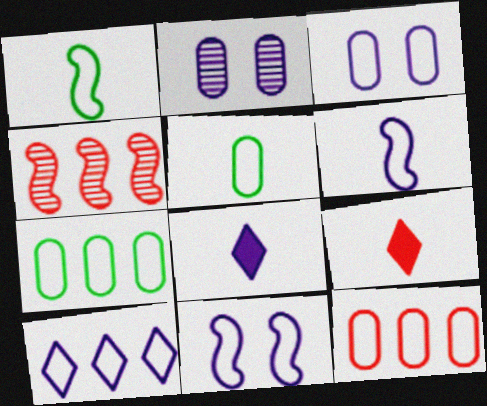[[3, 5, 12], 
[3, 6, 10]]